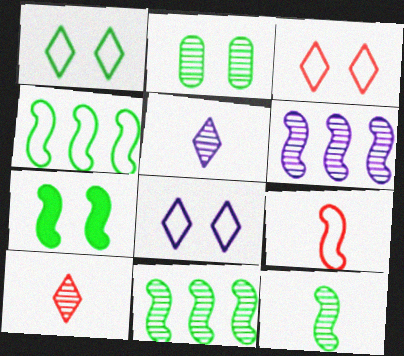[[1, 2, 7], 
[1, 3, 8], 
[2, 6, 10], 
[4, 7, 12], 
[6, 7, 9]]